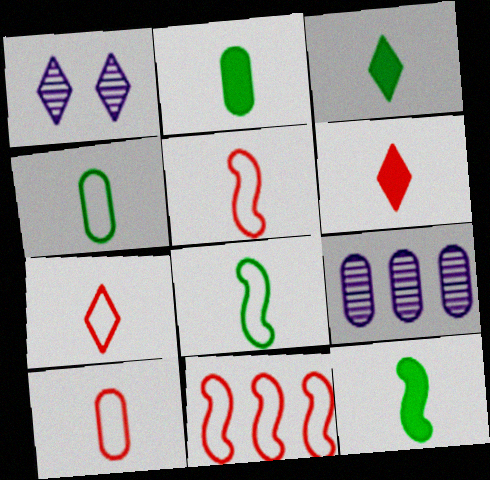[[1, 2, 11], 
[2, 3, 12], 
[5, 7, 10]]